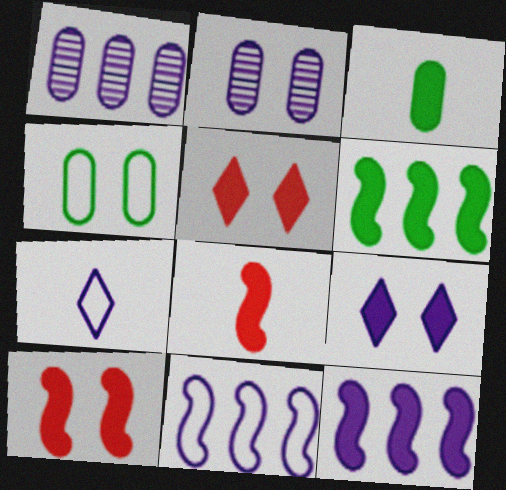[[2, 7, 12], 
[3, 5, 12]]